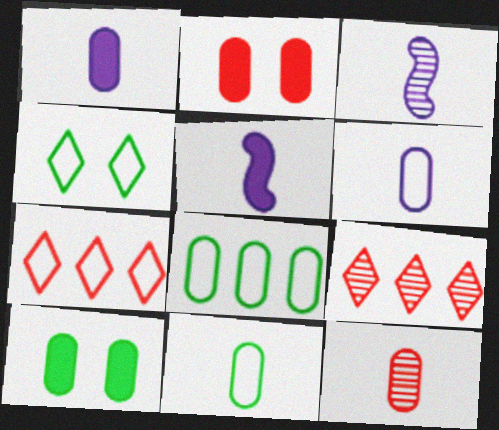[[1, 11, 12], 
[3, 7, 10]]